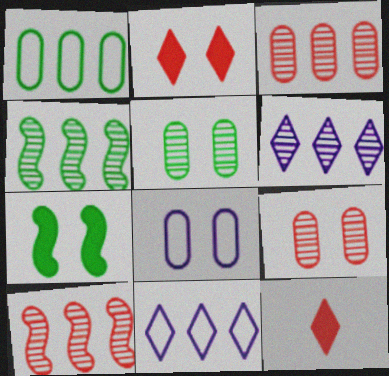[[3, 4, 6], 
[4, 8, 12]]